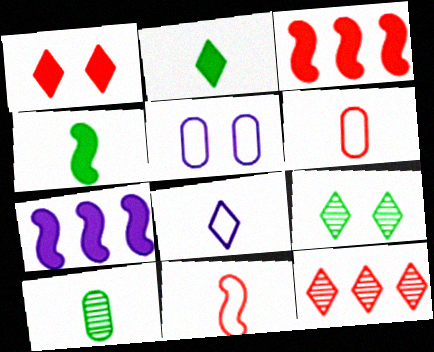[[4, 5, 12], 
[6, 7, 9]]